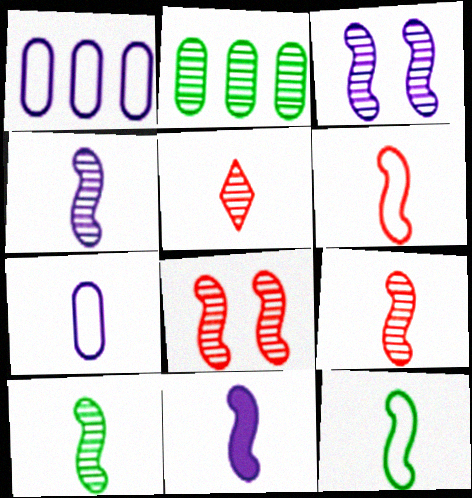[[2, 3, 5], 
[4, 9, 10], 
[6, 10, 11], 
[9, 11, 12]]